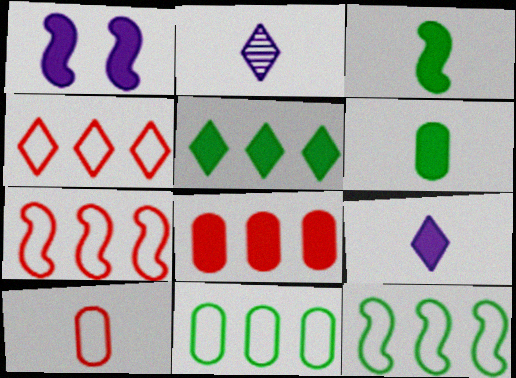[[2, 3, 10]]